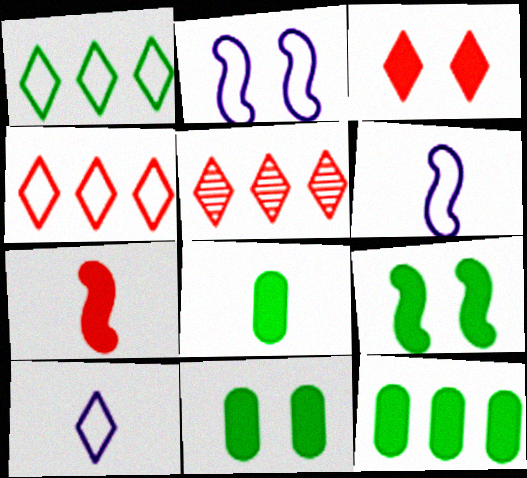[[2, 5, 8], 
[5, 6, 11], 
[8, 11, 12]]